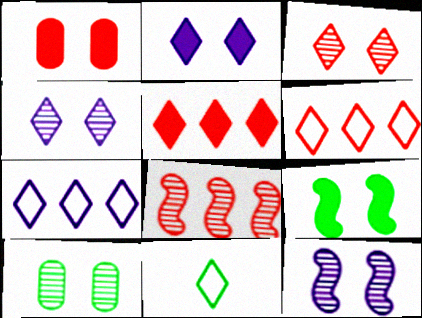[[1, 2, 9], 
[3, 10, 12], 
[4, 5, 11]]